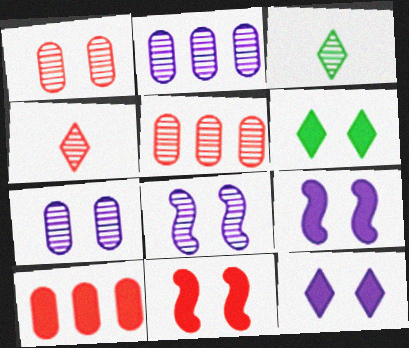[[3, 5, 8]]